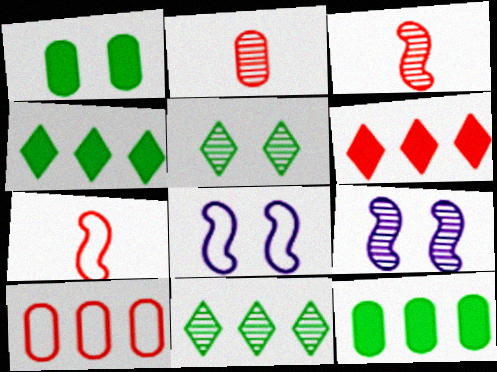[[2, 4, 8], 
[2, 9, 11]]